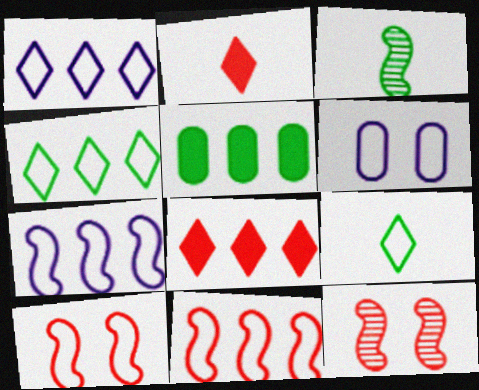[[3, 6, 8], 
[6, 9, 11]]